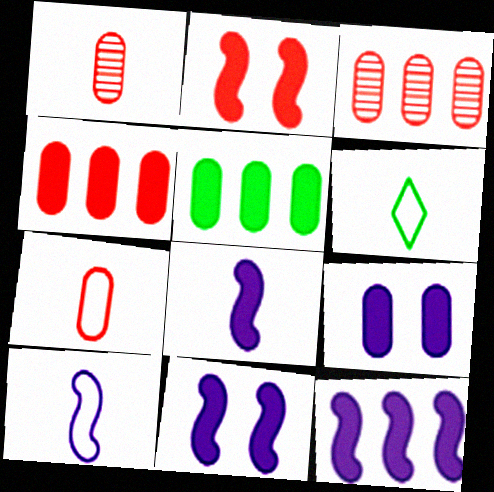[[1, 6, 8], 
[3, 6, 11], 
[6, 7, 10], 
[8, 11, 12]]